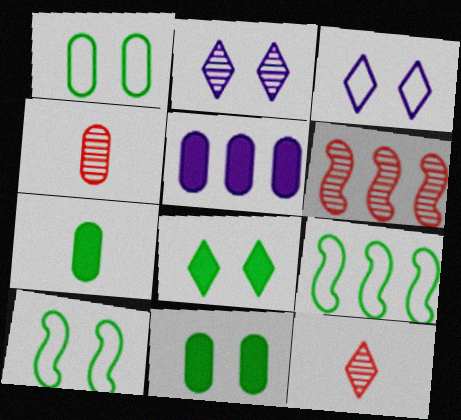[[1, 4, 5], 
[3, 6, 7], 
[5, 10, 12]]